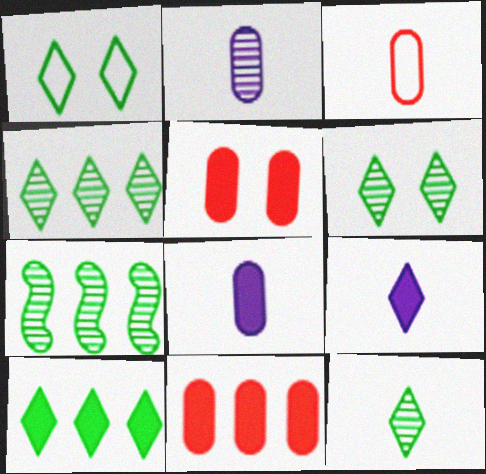[[1, 10, 12], 
[4, 6, 12]]